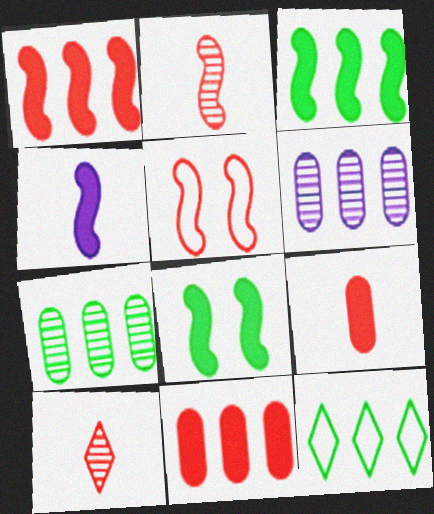[[1, 2, 5], 
[1, 4, 8], 
[1, 6, 12], 
[3, 7, 12], 
[5, 10, 11]]